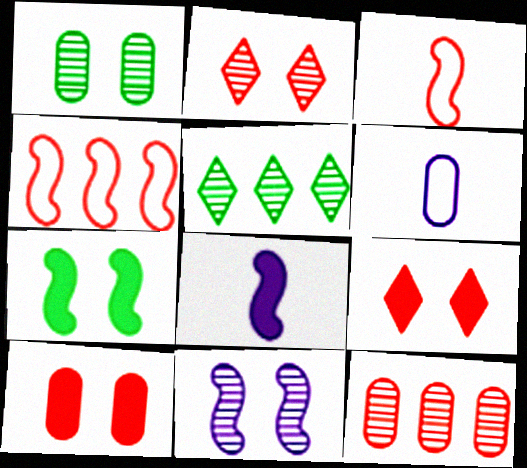[[1, 2, 11], 
[3, 9, 12]]